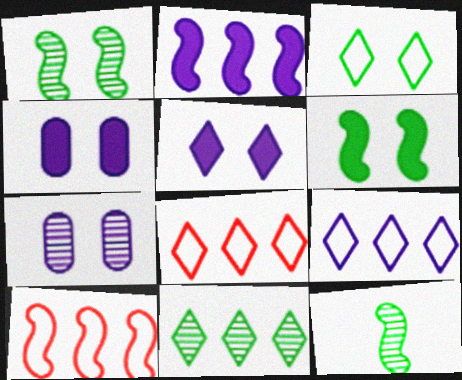[[4, 8, 12]]